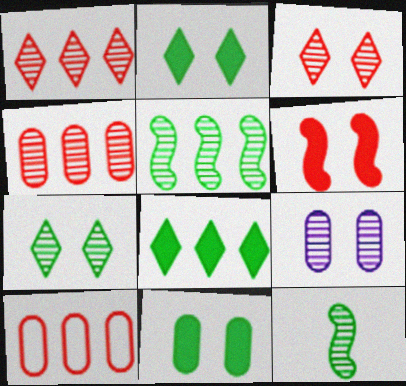[[1, 9, 12]]